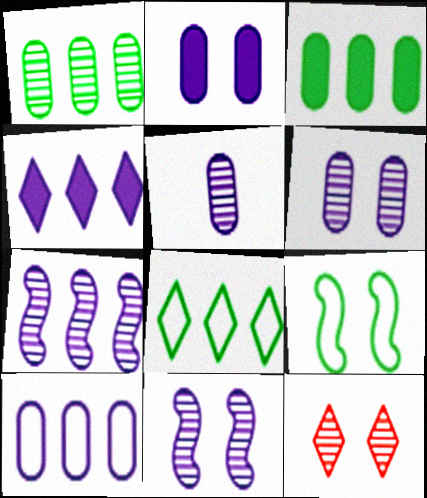[[2, 5, 10], 
[2, 9, 12], 
[4, 7, 10]]